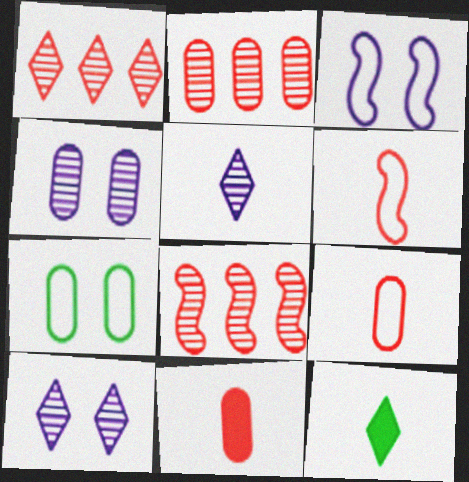[[1, 2, 8], 
[2, 3, 12]]